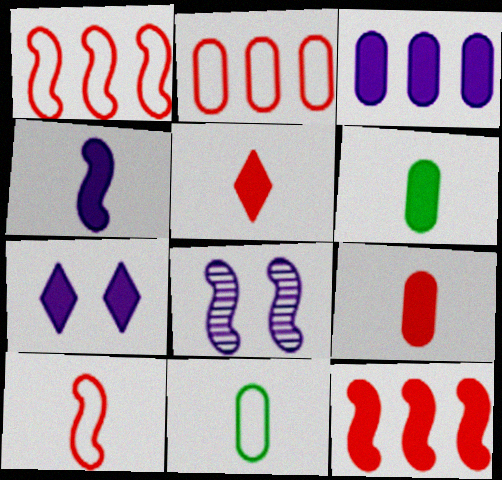[[3, 4, 7], 
[4, 5, 6], 
[6, 7, 12]]